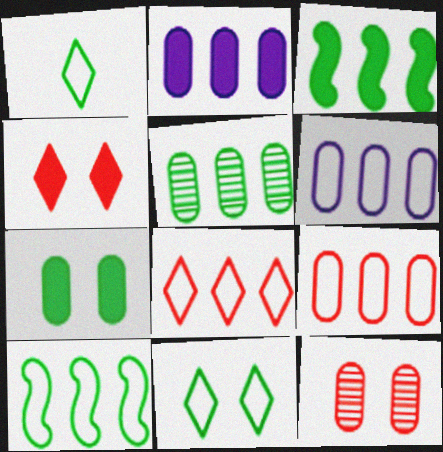[[2, 5, 9], 
[6, 8, 10]]